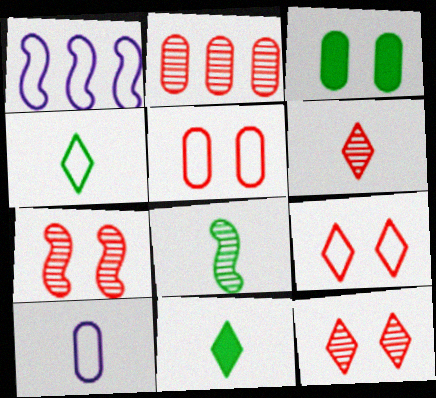[[1, 3, 6], 
[1, 4, 5], 
[2, 3, 10], 
[2, 6, 7]]